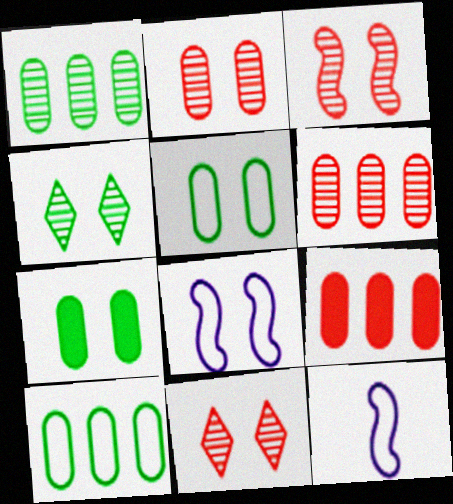[[2, 3, 11], 
[4, 9, 12], 
[7, 8, 11]]